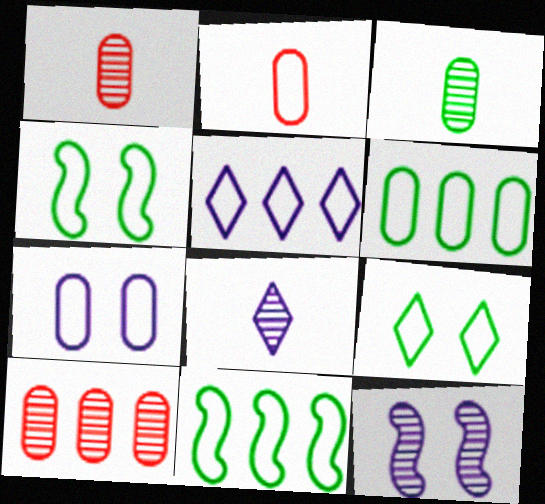[[2, 4, 5], 
[2, 6, 7]]